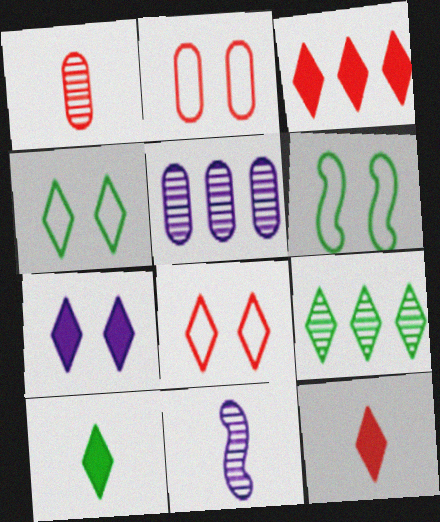[[3, 7, 10], 
[4, 9, 10], 
[5, 6, 12]]